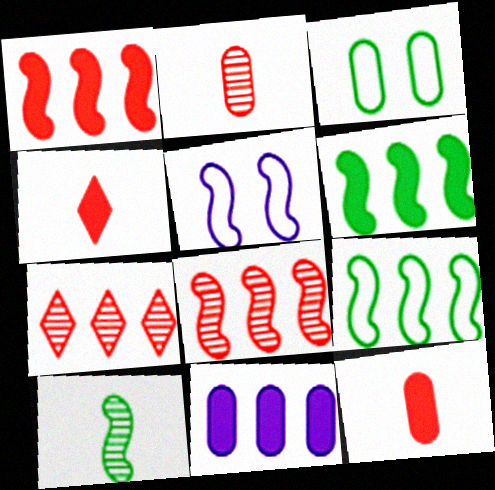[[1, 5, 10], 
[2, 3, 11], 
[7, 9, 11]]